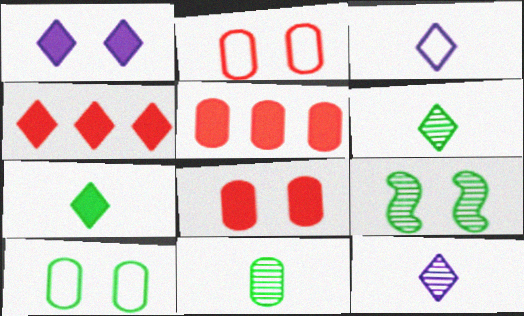[[1, 2, 9], 
[1, 4, 7], 
[3, 5, 9]]